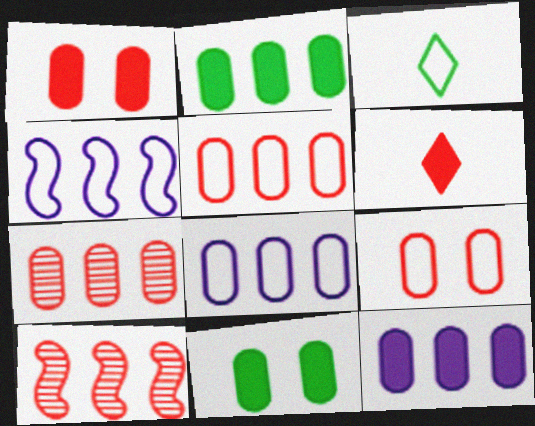[[2, 7, 8], 
[3, 4, 9], 
[6, 9, 10]]